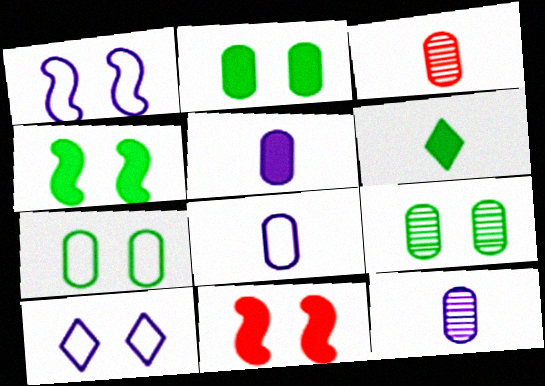[[2, 7, 9], 
[5, 8, 12], 
[9, 10, 11]]